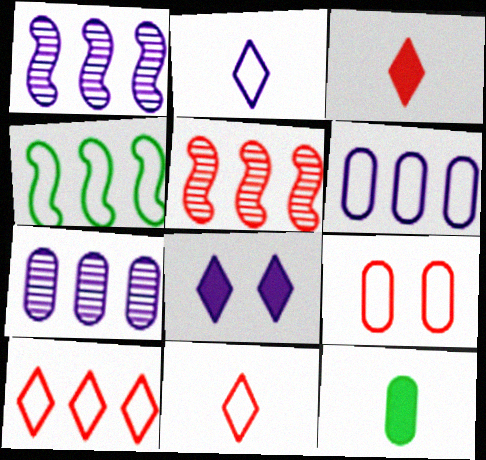[[2, 4, 9], 
[3, 5, 9], 
[4, 6, 10], 
[7, 9, 12]]